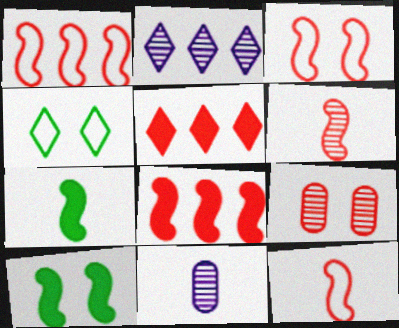[[1, 3, 12], 
[3, 6, 8], 
[4, 8, 11], 
[5, 9, 12]]